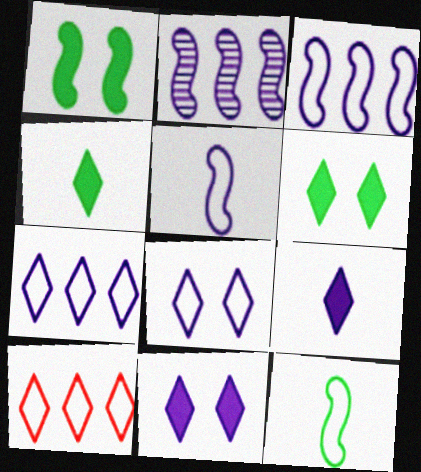[]